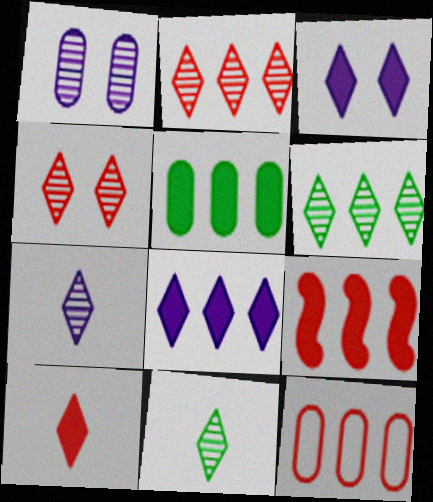[[2, 9, 12], 
[4, 6, 7], 
[5, 8, 9]]